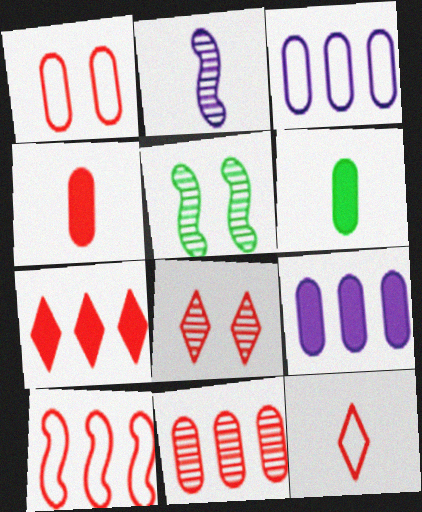[[1, 4, 11], 
[1, 10, 12], 
[2, 6, 12], 
[4, 8, 10], 
[5, 9, 12], 
[7, 8, 12], 
[7, 10, 11]]